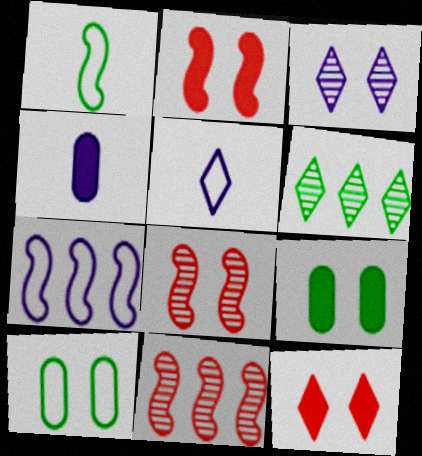[[1, 6, 9], 
[2, 3, 10], 
[3, 4, 7], 
[5, 6, 12], 
[5, 9, 11]]